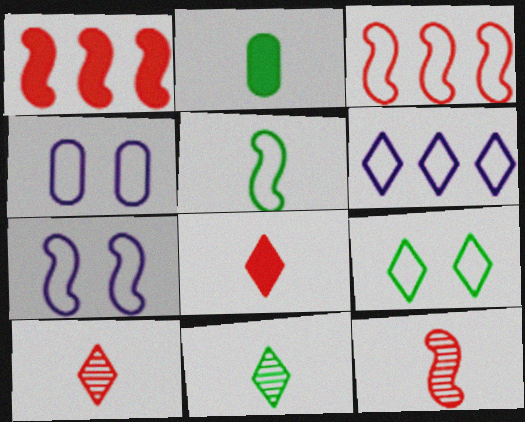[[1, 4, 11], 
[2, 5, 11], 
[3, 5, 7]]